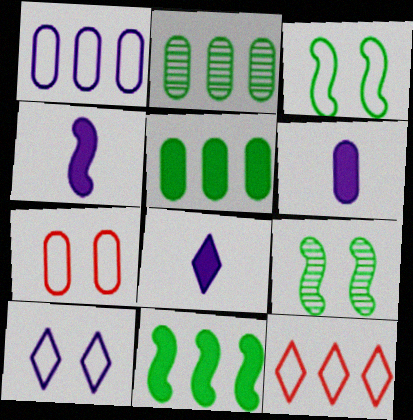[[2, 6, 7], 
[3, 7, 10], 
[4, 6, 8], 
[6, 9, 12]]